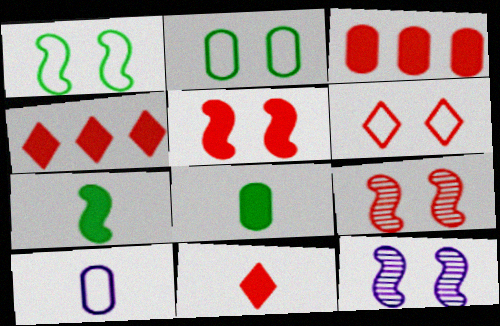[[1, 5, 12], 
[3, 5, 11]]